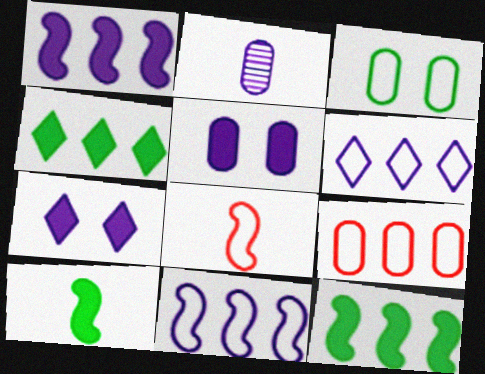[[2, 7, 11], 
[3, 6, 8]]